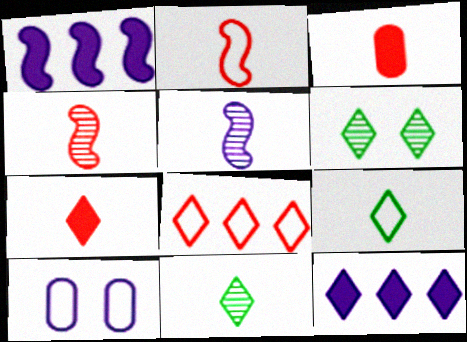[[3, 5, 9], 
[5, 10, 12]]